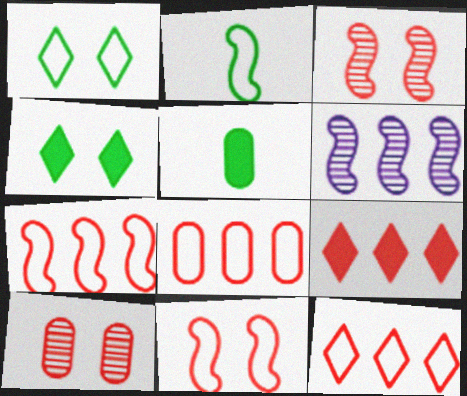[[7, 8, 12]]